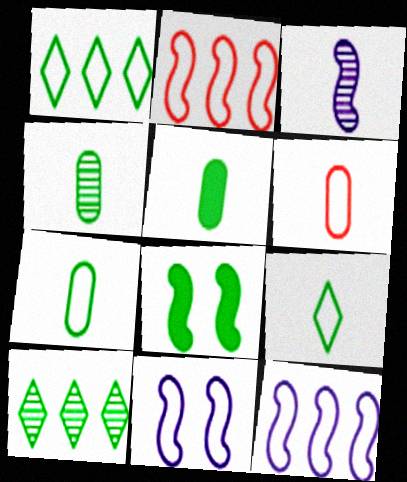[[1, 4, 8], 
[1, 6, 11], 
[2, 3, 8], 
[4, 5, 7], 
[7, 8, 10]]